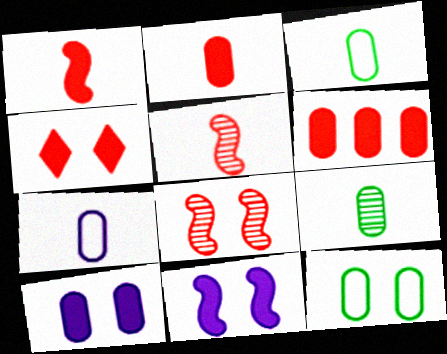[[1, 4, 6], 
[2, 7, 9]]